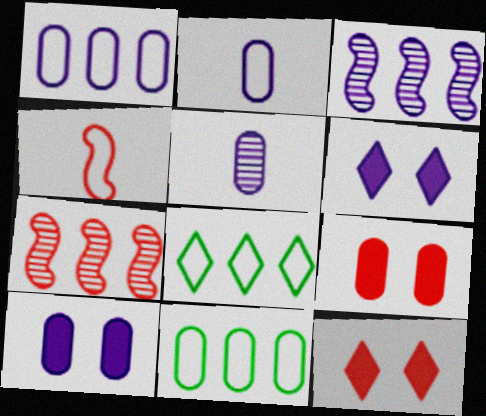[[1, 5, 10], 
[2, 3, 6], 
[5, 9, 11]]